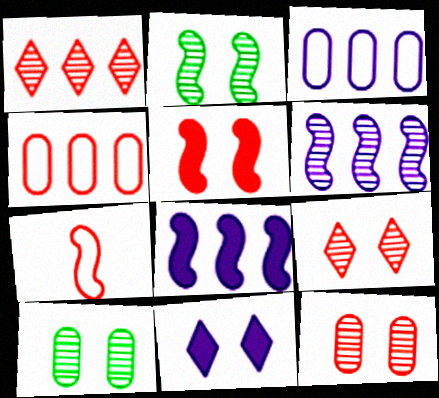[[2, 7, 8]]